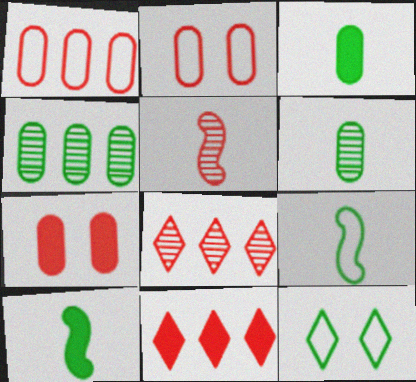[[2, 5, 11], 
[4, 10, 12]]